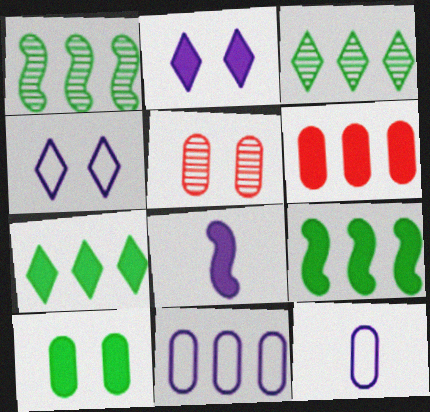[]